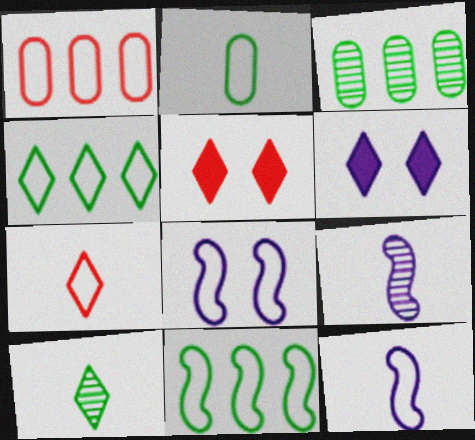[[2, 7, 12], 
[3, 5, 12]]